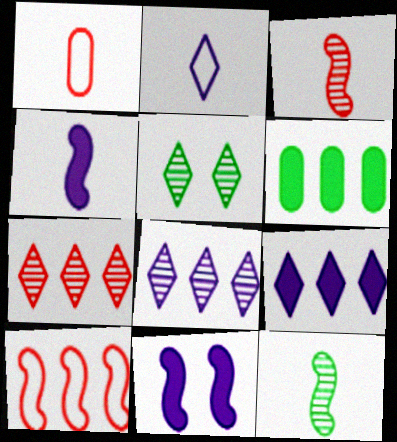[[6, 8, 10], 
[10, 11, 12]]